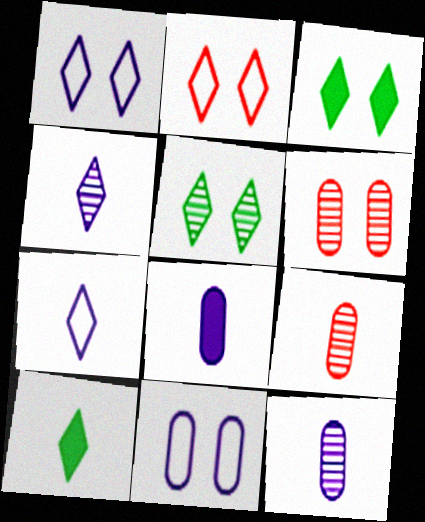[]